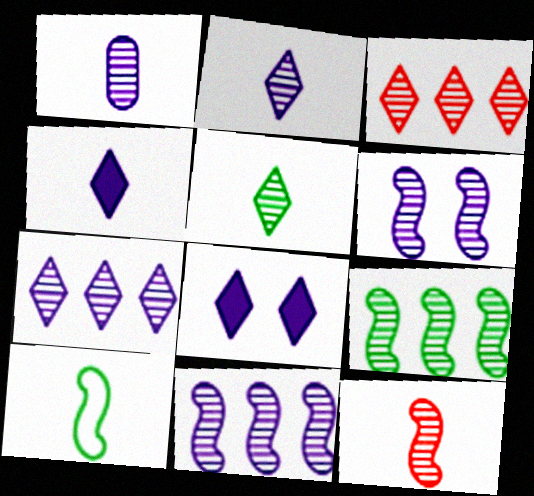[[1, 5, 12], 
[1, 6, 7], 
[6, 9, 12]]